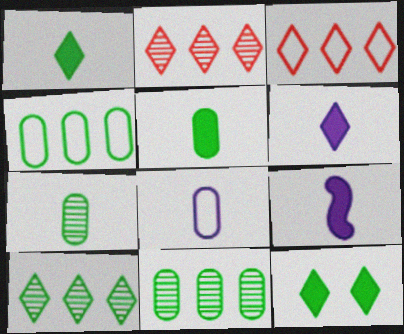[]